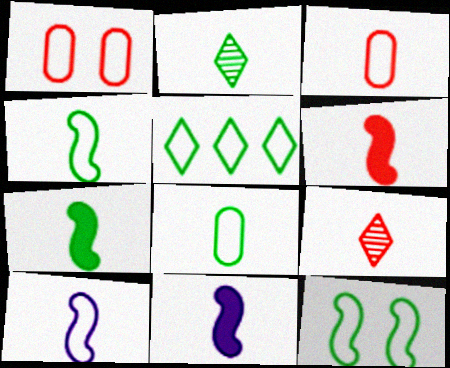[[1, 5, 10], 
[2, 3, 11], 
[2, 7, 8], 
[3, 6, 9], 
[5, 8, 12], 
[6, 7, 11], 
[8, 9, 11]]